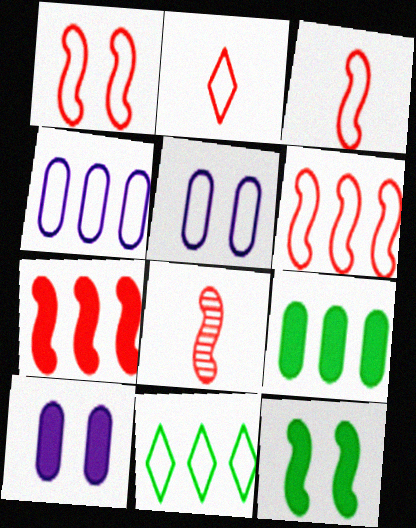[[1, 3, 6], 
[1, 7, 8], 
[3, 5, 11], 
[4, 6, 11], 
[8, 10, 11]]